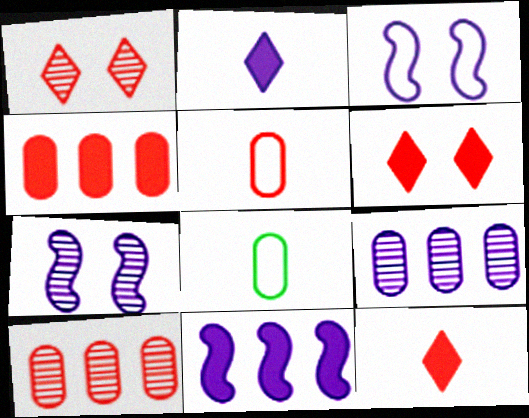[[1, 8, 11], 
[2, 3, 9]]